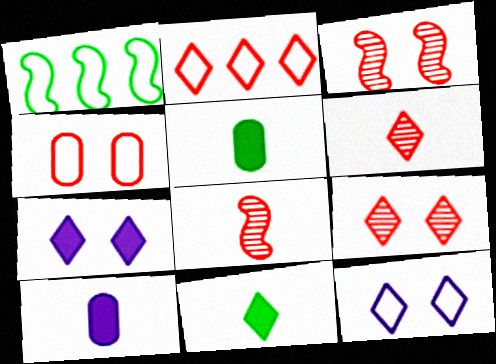[[1, 9, 10]]